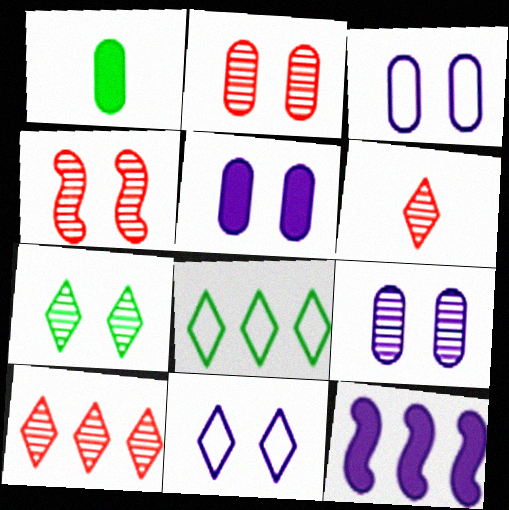[[3, 5, 9], 
[4, 7, 9]]